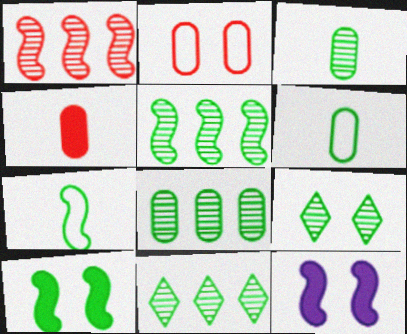[[1, 7, 12], 
[2, 9, 12], 
[3, 5, 9], 
[5, 7, 10], 
[5, 8, 11], 
[6, 10, 11]]